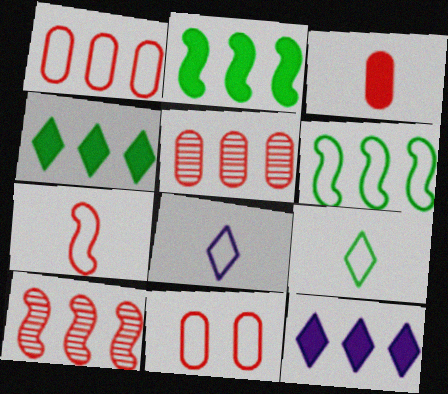[[3, 5, 11], 
[5, 6, 12], 
[6, 8, 11]]